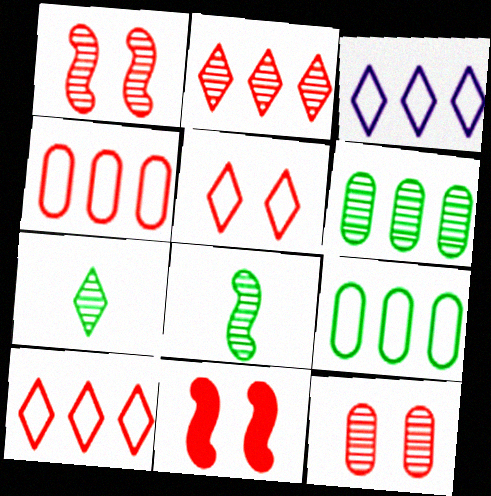[[5, 11, 12]]